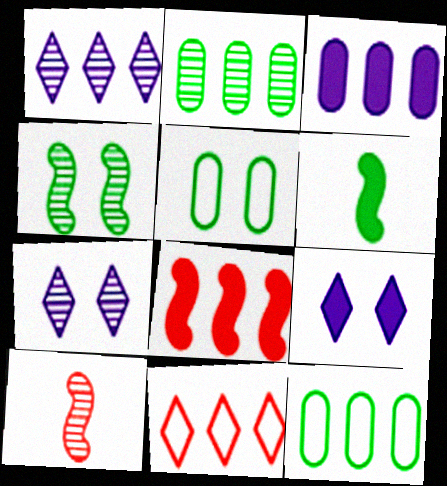[[1, 8, 12], 
[2, 7, 10], 
[9, 10, 12]]